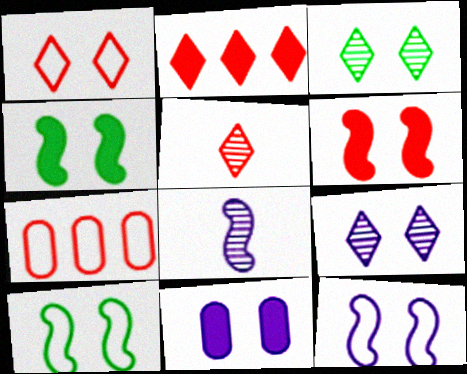[[1, 2, 5], 
[5, 6, 7], 
[9, 11, 12]]